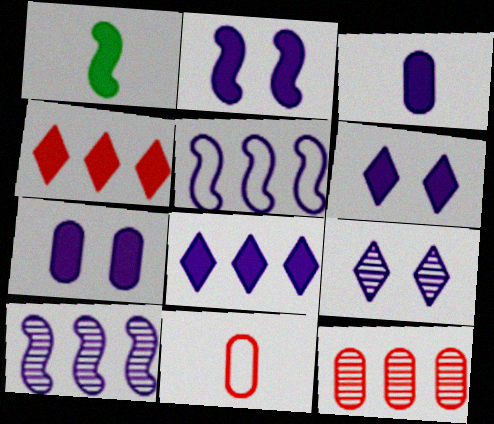[[1, 4, 7], 
[2, 3, 8], 
[2, 6, 7], 
[3, 5, 9]]